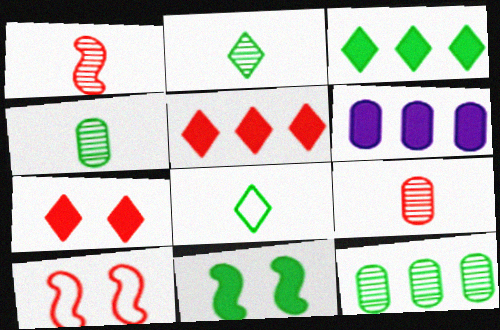[[2, 6, 10], 
[5, 9, 10], 
[8, 11, 12]]